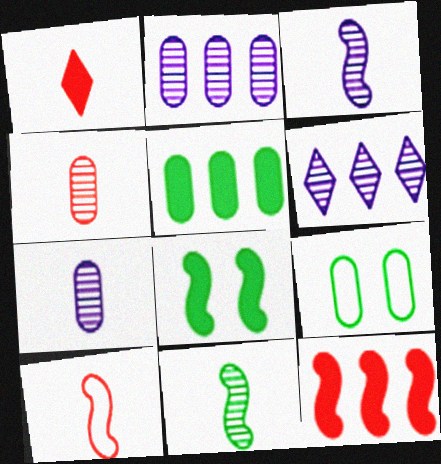[[1, 4, 10]]